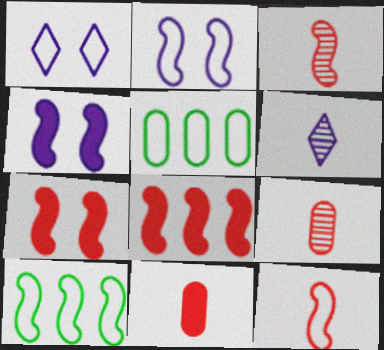[[1, 5, 12], 
[2, 10, 12], 
[3, 4, 10], 
[5, 6, 7]]